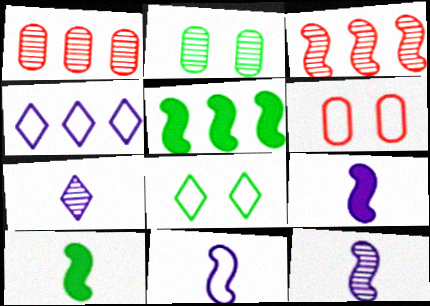[[1, 4, 5], 
[1, 8, 9], 
[2, 3, 7], 
[5, 6, 7], 
[9, 11, 12]]